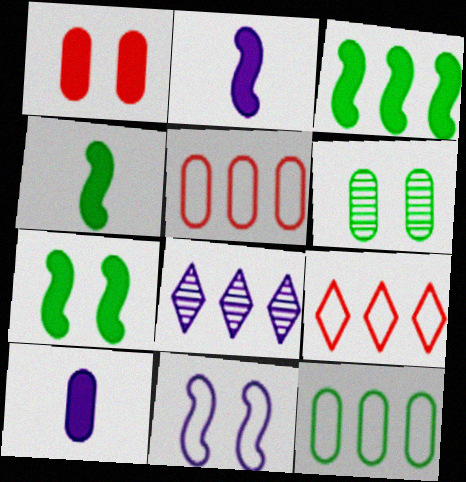[[2, 6, 9], 
[3, 4, 7], 
[3, 5, 8], 
[5, 6, 10], 
[8, 10, 11]]